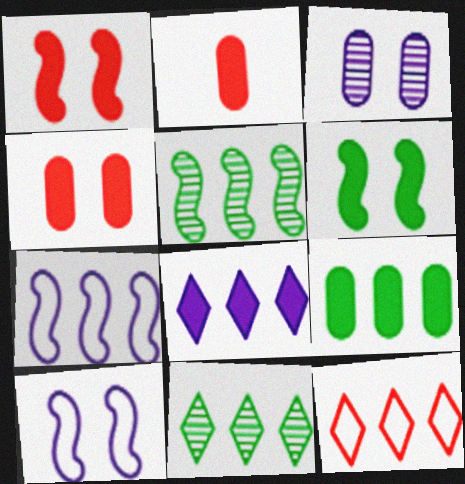[[2, 6, 8], 
[2, 10, 11], 
[8, 11, 12]]